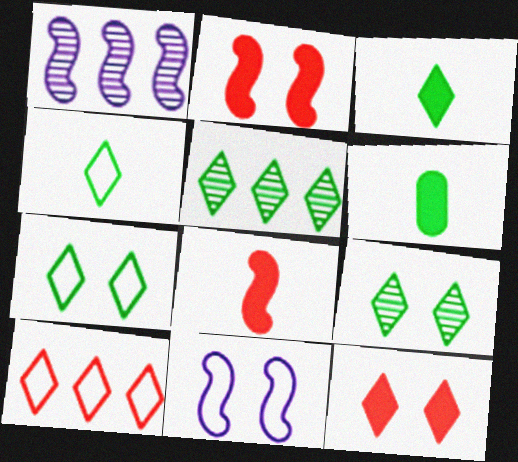[[3, 5, 7]]